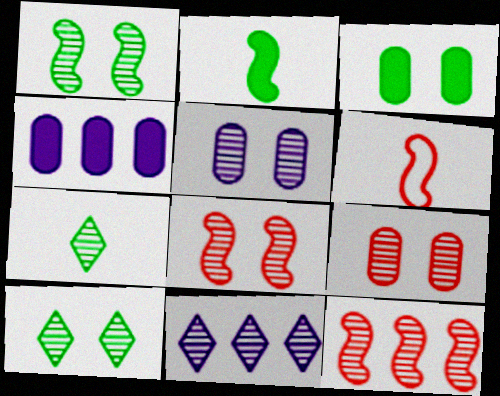[[3, 6, 11], 
[4, 6, 10], 
[5, 7, 12], 
[5, 8, 10]]